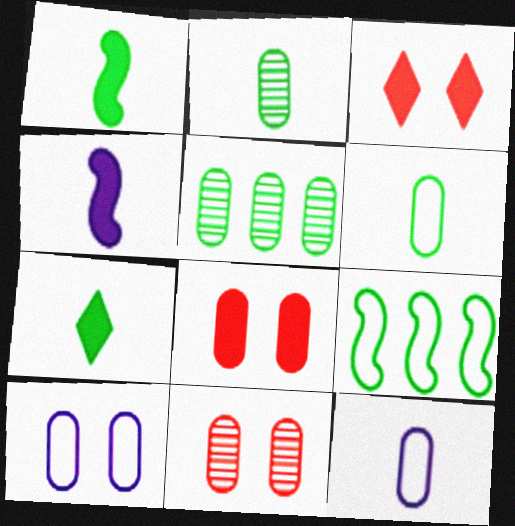[[5, 8, 12]]